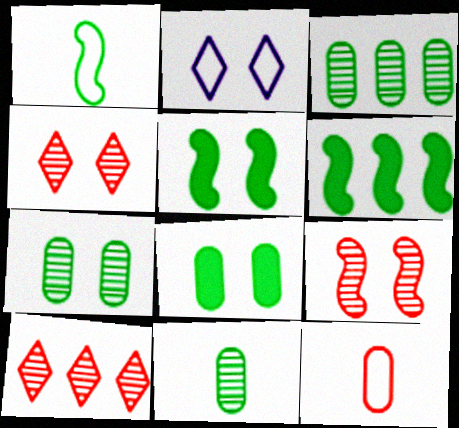[[2, 8, 9], 
[3, 7, 11]]